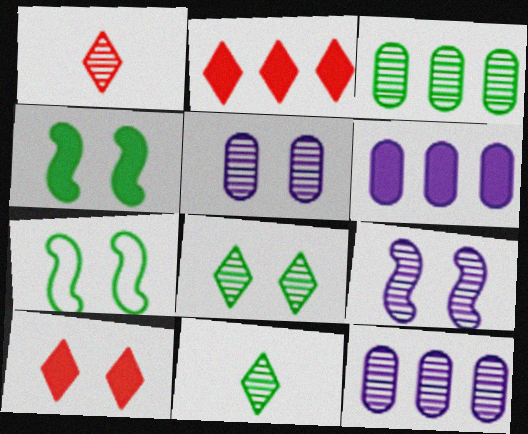[[1, 3, 9], 
[1, 6, 7], 
[5, 7, 10]]